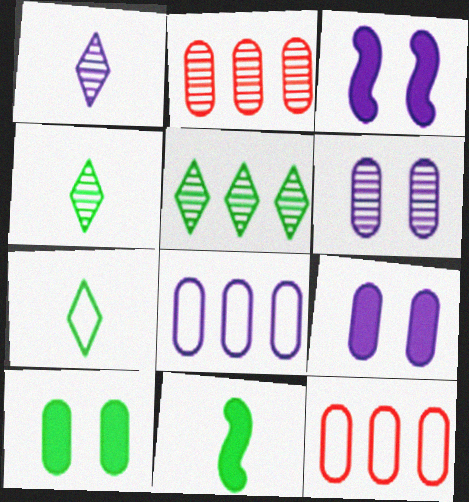[[1, 3, 8], 
[2, 3, 7], 
[3, 4, 12]]